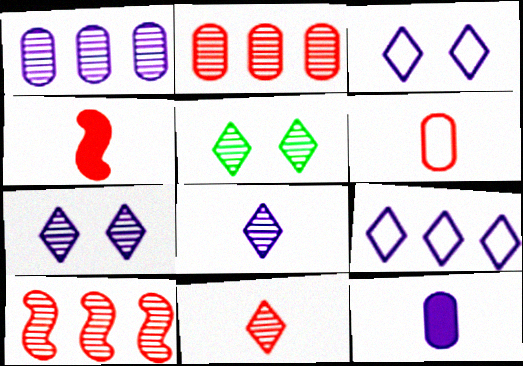[[4, 6, 11]]